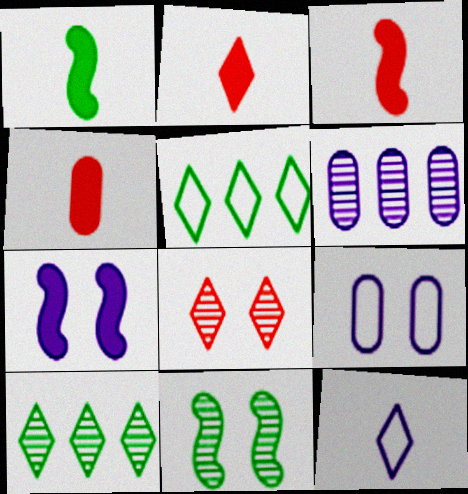[[2, 3, 4], 
[3, 9, 10], 
[6, 7, 12]]